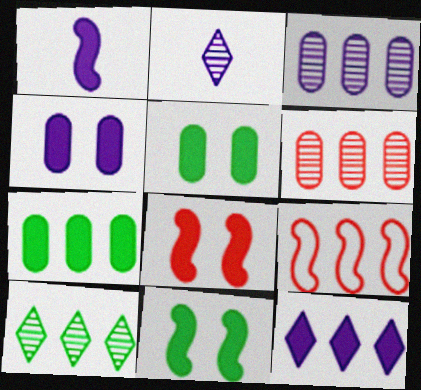[[1, 4, 12], 
[2, 5, 9]]